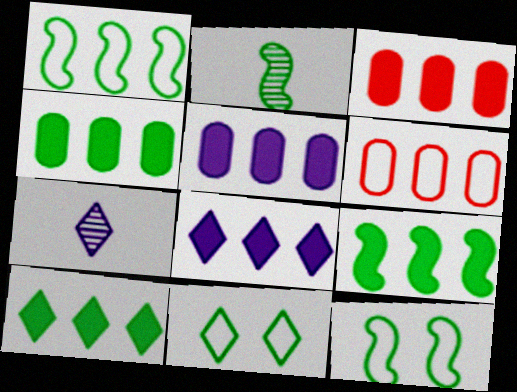[[2, 4, 11], 
[2, 9, 12], 
[3, 4, 5], 
[3, 7, 12], 
[3, 8, 9], 
[4, 9, 10]]